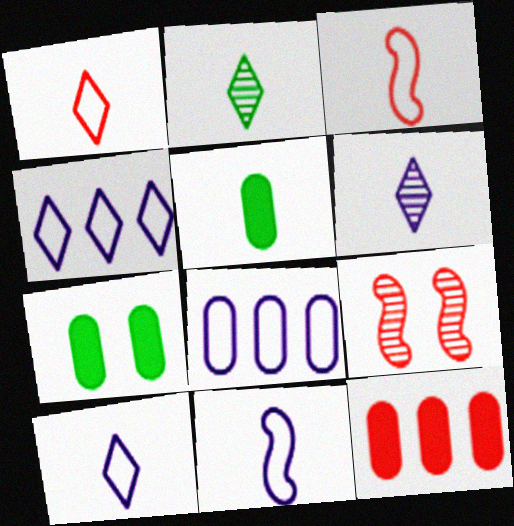[[1, 9, 12], 
[3, 5, 6], 
[4, 5, 9]]